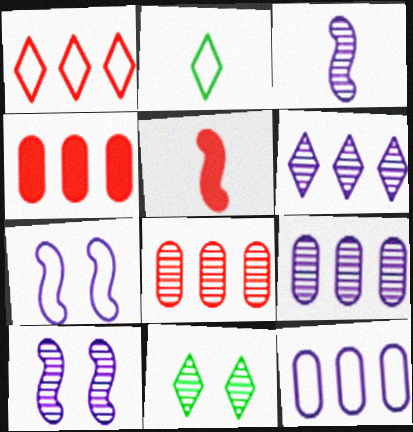[[2, 4, 10], 
[3, 8, 11], 
[5, 11, 12]]